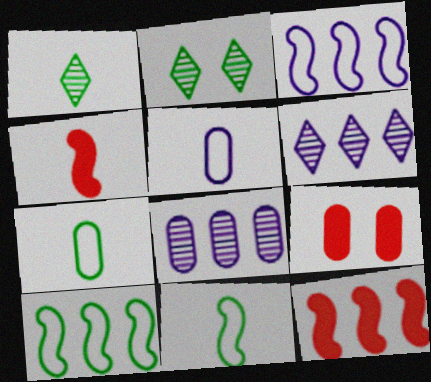[[1, 3, 9], 
[1, 4, 5], 
[2, 5, 12], 
[6, 9, 11], 
[7, 8, 9]]